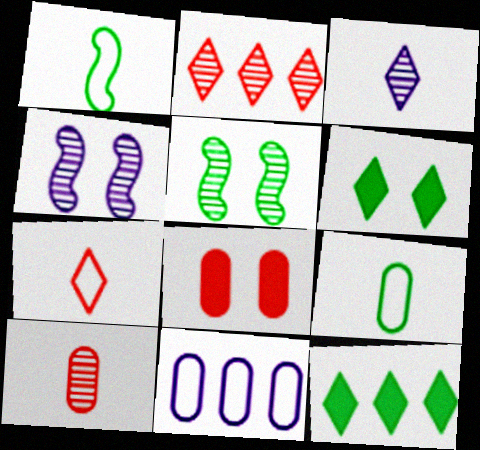[[5, 9, 12]]